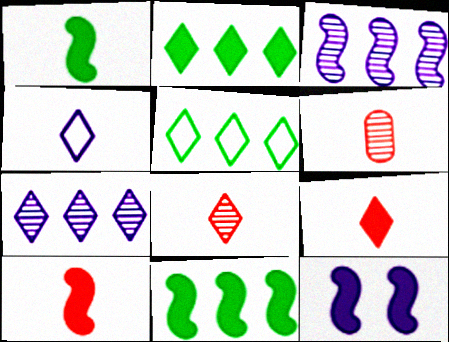[[1, 4, 6], 
[5, 6, 12], 
[10, 11, 12]]